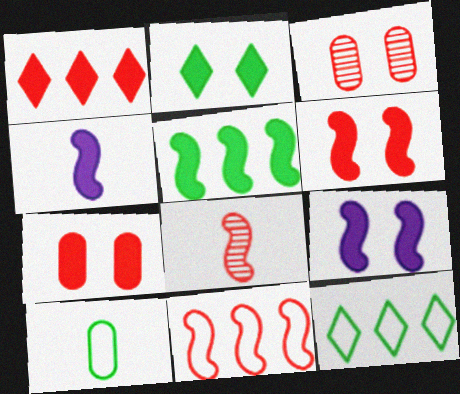[[2, 7, 9], 
[3, 4, 12], 
[4, 5, 6], 
[6, 8, 11]]